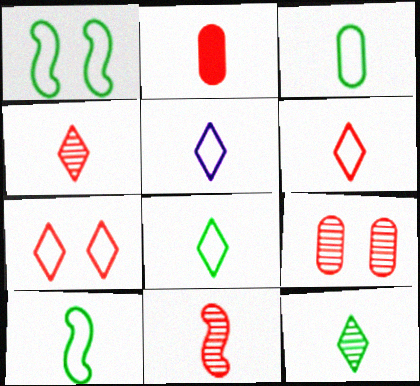[[2, 6, 11], 
[3, 8, 10], 
[5, 6, 8]]